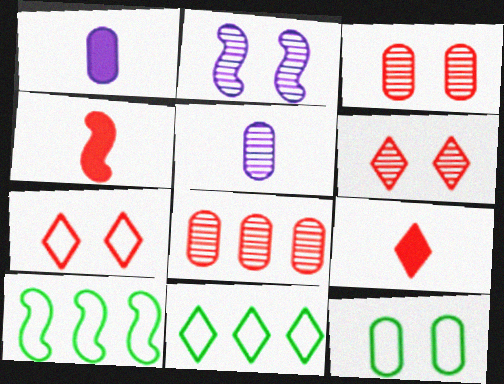[[1, 6, 10], 
[1, 8, 12], 
[2, 4, 10], 
[4, 7, 8]]